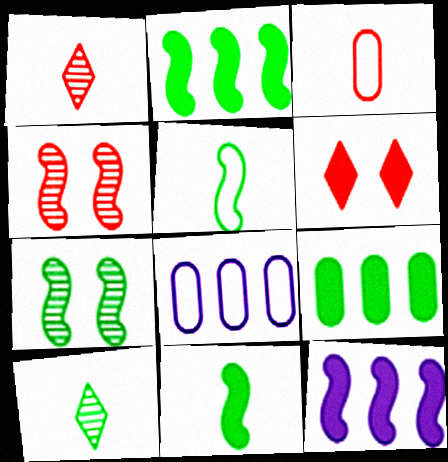[[2, 5, 7], 
[4, 5, 12]]